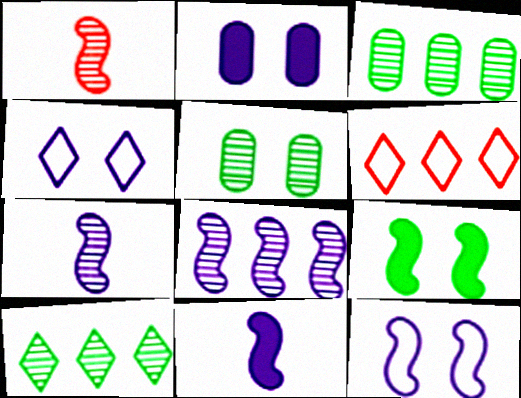[[5, 6, 11], 
[8, 11, 12]]